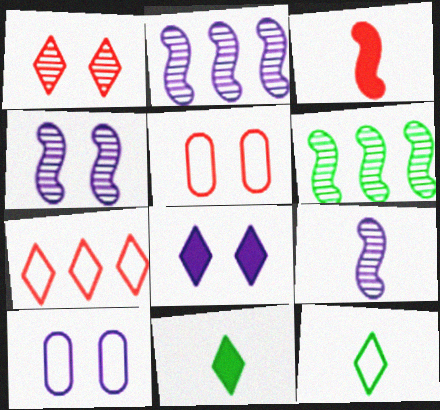[[2, 4, 9], 
[2, 5, 11], 
[4, 8, 10]]